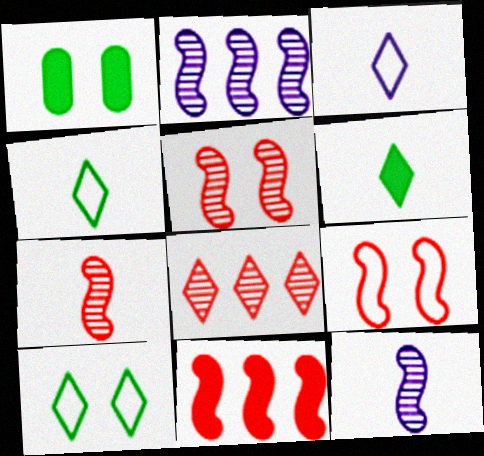[[7, 9, 11]]